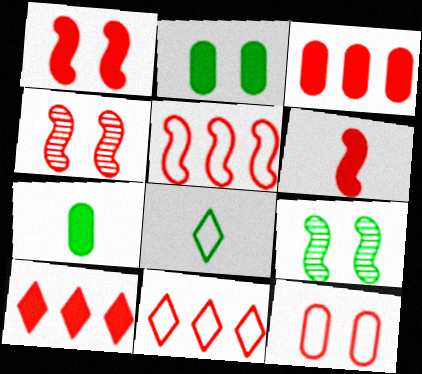[[4, 5, 6]]